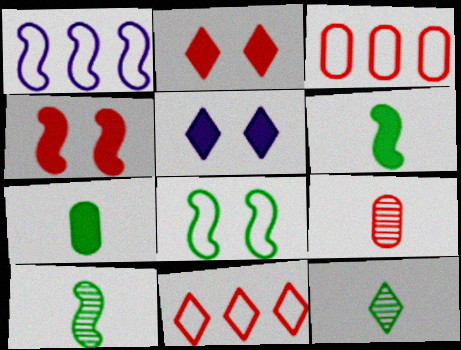[[1, 4, 10], 
[3, 5, 10], 
[4, 9, 11], 
[5, 11, 12]]